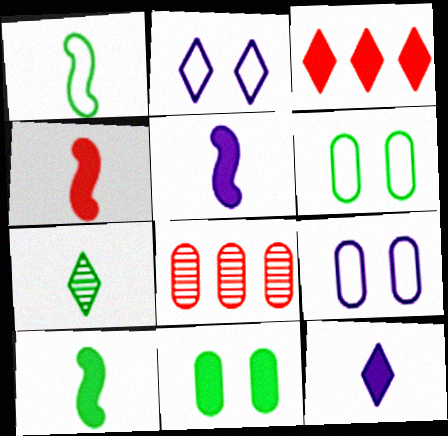[[2, 3, 7], 
[2, 8, 10], 
[3, 5, 11], 
[4, 5, 10]]